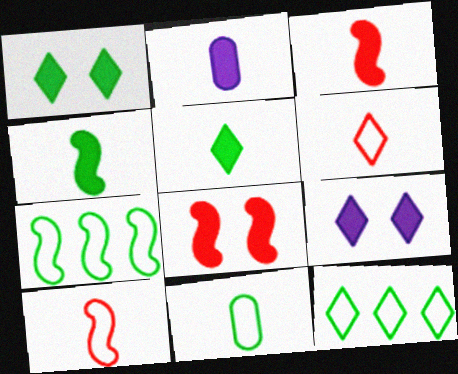[[2, 3, 5]]